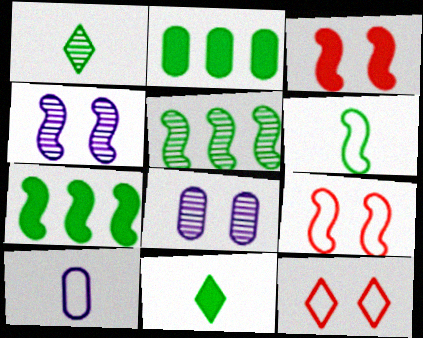[]